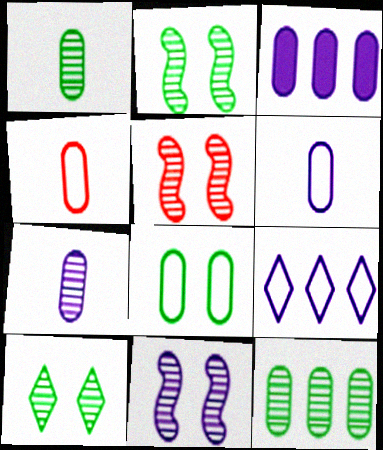[[2, 5, 11]]